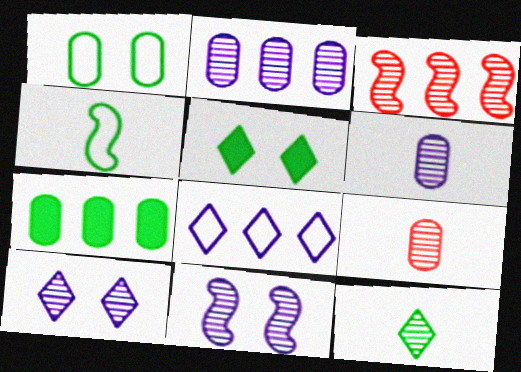[[3, 7, 8]]